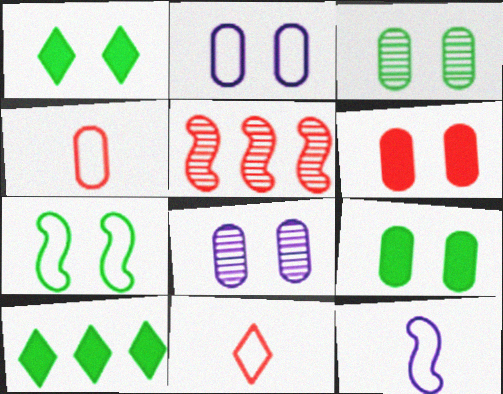[[1, 3, 7], 
[2, 3, 6], 
[5, 6, 11]]